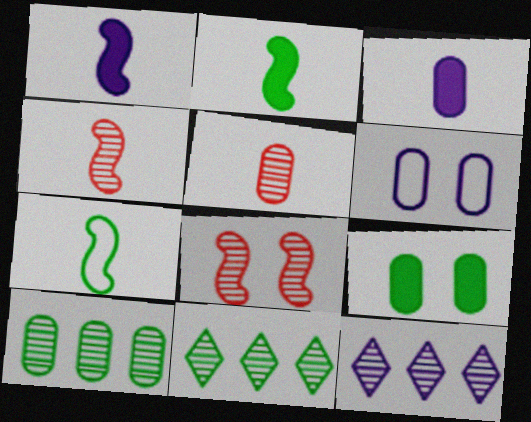[[1, 4, 7], 
[1, 6, 12], 
[7, 9, 11]]